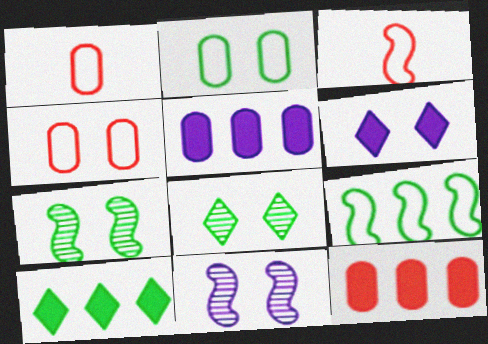[[1, 10, 11], 
[3, 5, 8], 
[4, 6, 7]]